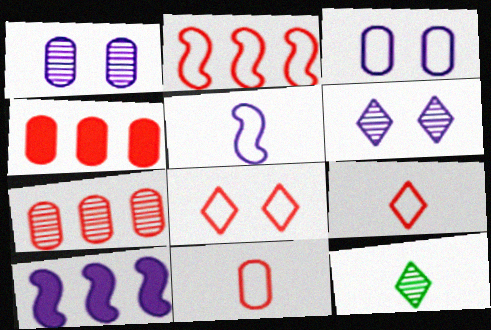[[2, 8, 11]]